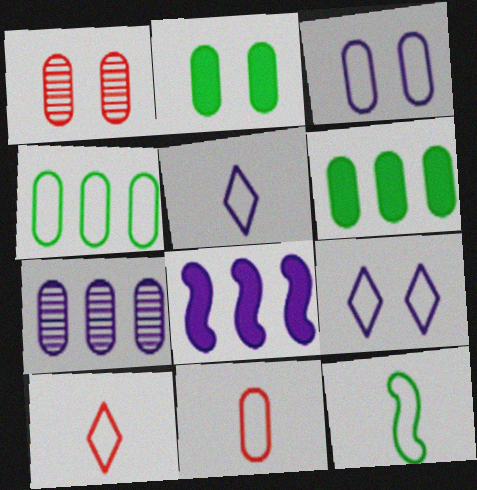[[1, 2, 3], 
[2, 7, 11], 
[3, 4, 11], 
[5, 11, 12]]